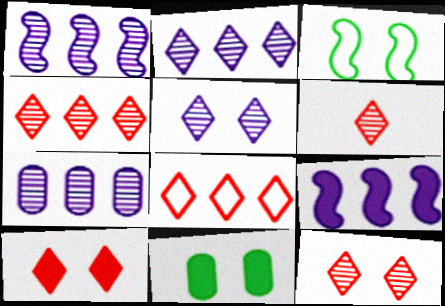[[1, 2, 7], 
[4, 6, 12], 
[6, 8, 10]]